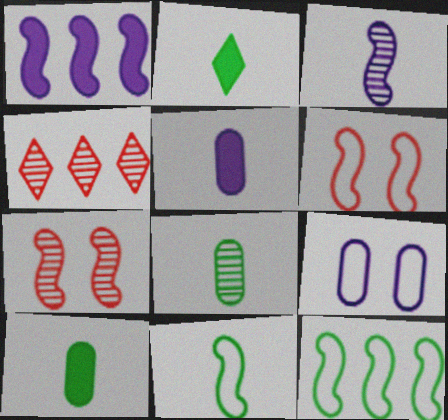[[1, 7, 11], 
[2, 8, 11]]